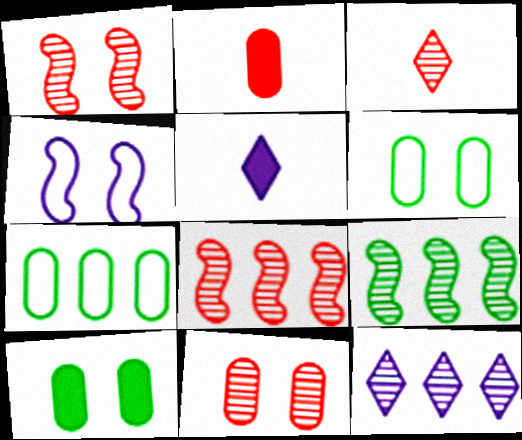[[1, 5, 7], 
[3, 8, 11], 
[5, 6, 8]]